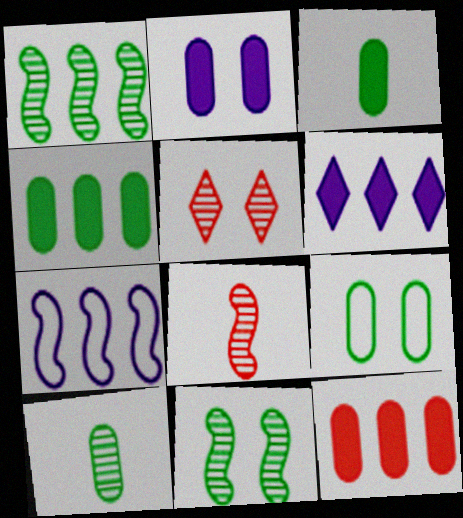[[2, 3, 12], 
[3, 5, 7], 
[4, 9, 10], 
[6, 8, 9]]